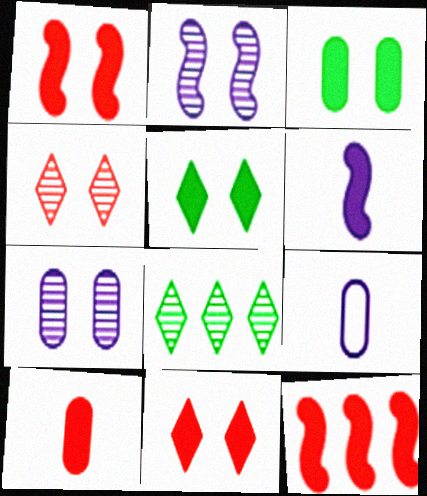[[1, 8, 9], 
[10, 11, 12]]